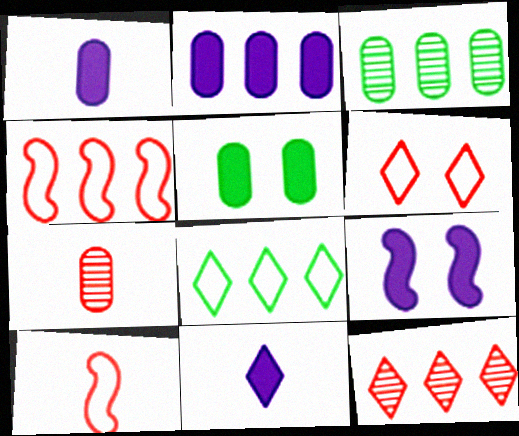[[2, 9, 11], 
[7, 8, 9]]